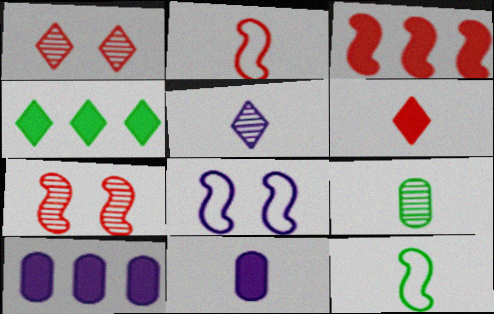[[1, 10, 12], 
[2, 3, 7], 
[3, 4, 10], 
[5, 8, 10]]